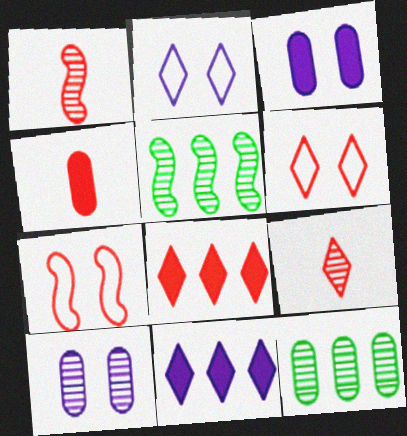[[2, 4, 5], 
[5, 9, 10], 
[6, 8, 9]]